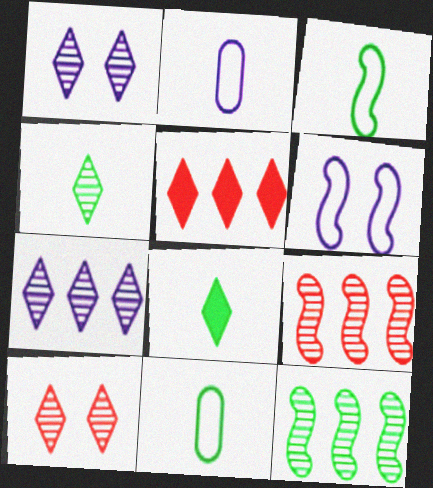[[4, 7, 10]]